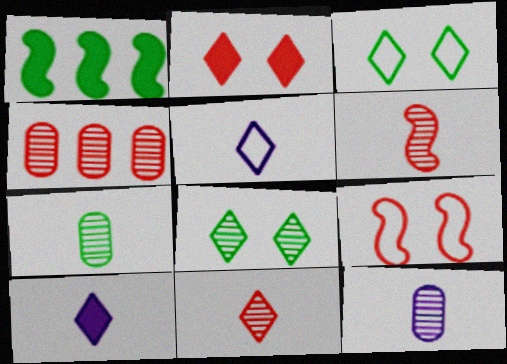[[1, 3, 7]]